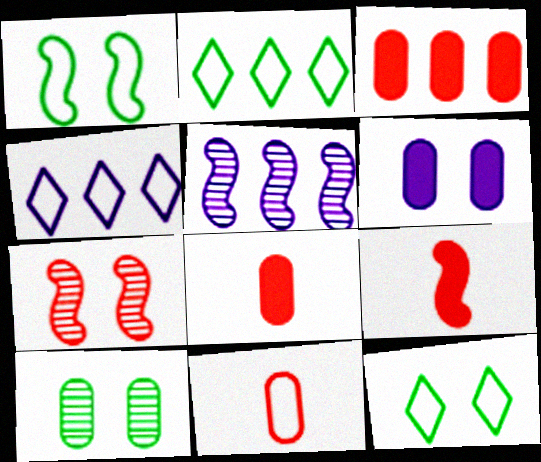[[1, 4, 11], 
[1, 5, 9], 
[2, 3, 5], 
[4, 9, 10], 
[5, 8, 12], 
[6, 7, 12]]